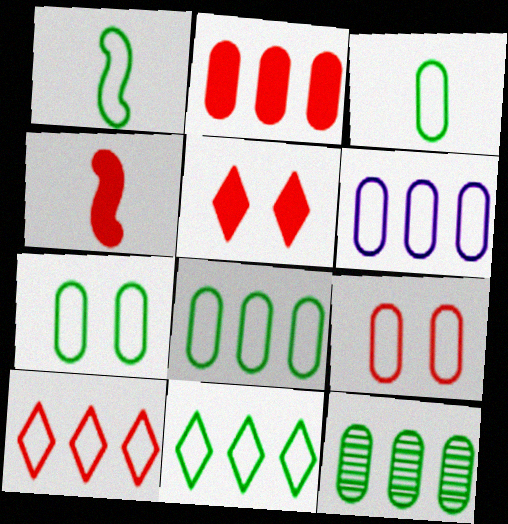[[1, 7, 11], 
[2, 4, 5], 
[2, 6, 12], 
[3, 6, 9], 
[3, 7, 8]]